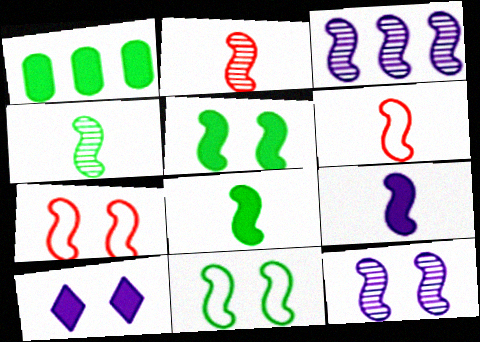[[3, 5, 6], 
[3, 7, 8], 
[4, 6, 9], 
[5, 7, 12]]